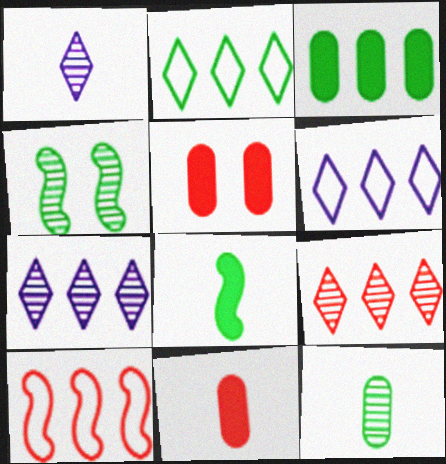[[3, 7, 10], 
[4, 6, 11]]